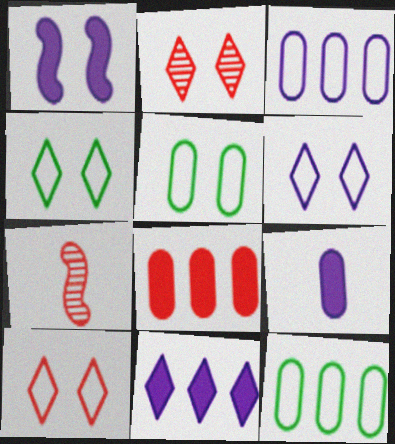[[1, 2, 5], 
[1, 9, 11], 
[4, 6, 10], 
[5, 7, 11], 
[7, 8, 10]]